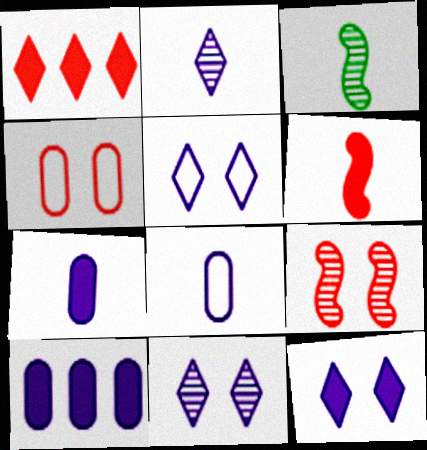[[5, 11, 12]]